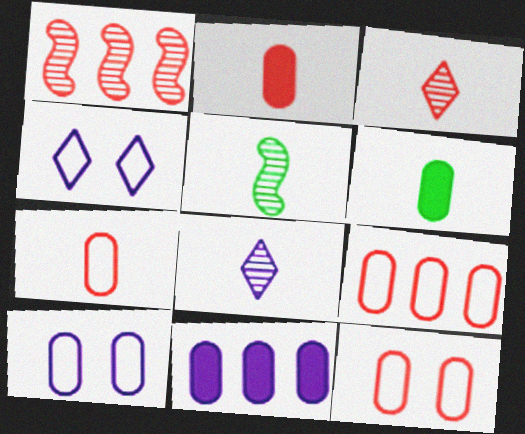[[1, 4, 6], 
[7, 9, 12]]